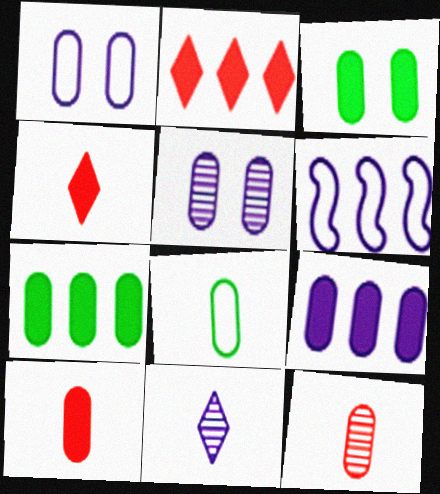[[1, 7, 12], 
[3, 9, 10]]